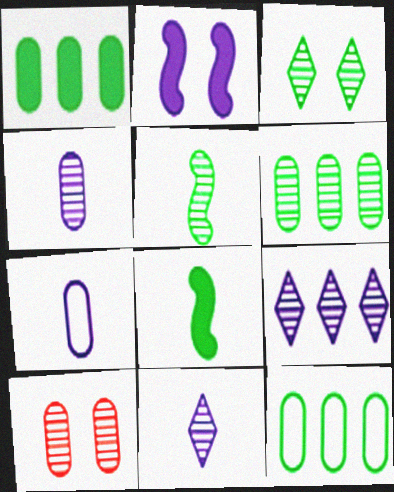[[1, 6, 12], 
[1, 7, 10], 
[2, 7, 9], 
[3, 5, 6], 
[3, 8, 12], 
[4, 6, 10], 
[5, 9, 10]]